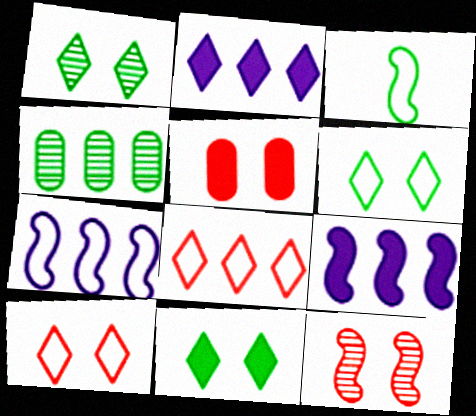[[1, 6, 11], 
[3, 4, 11], 
[3, 9, 12], 
[4, 8, 9], 
[5, 10, 12]]